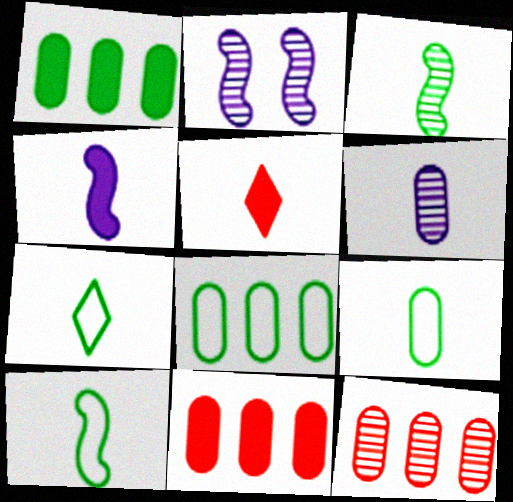[[2, 5, 8], 
[2, 7, 11], 
[5, 6, 10], 
[7, 9, 10]]